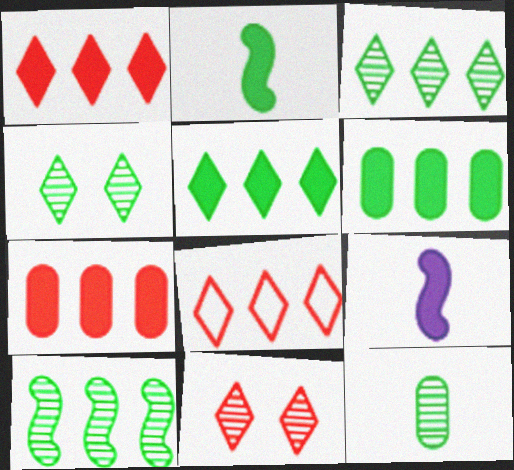[[4, 10, 12]]